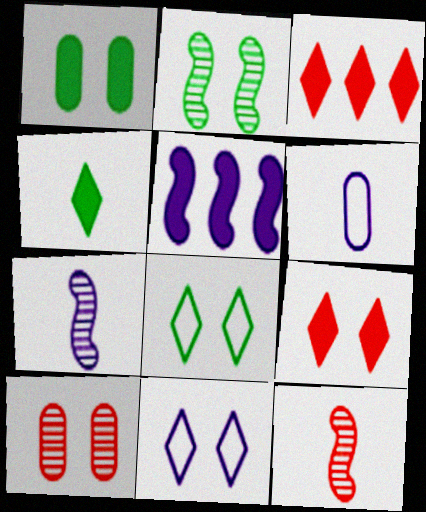[[1, 2, 8], 
[2, 3, 6], 
[4, 6, 12]]